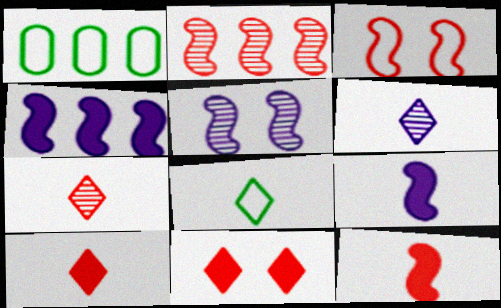[[1, 5, 10], 
[2, 3, 12], 
[6, 8, 10]]